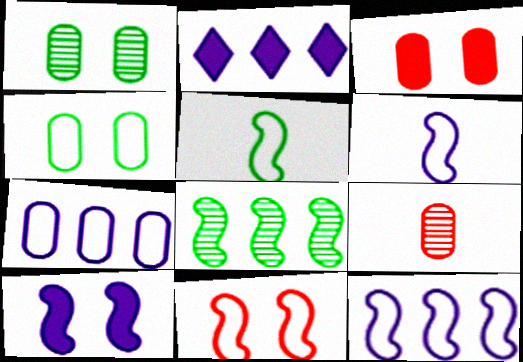[[5, 11, 12]]